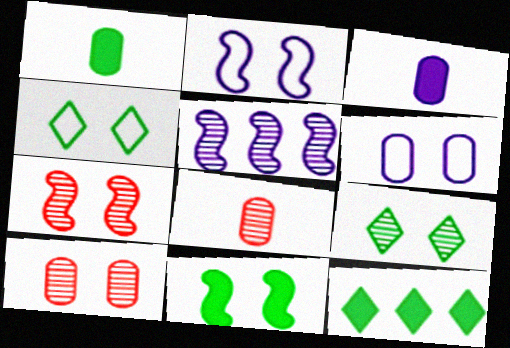[[1, 11, 12], 
[2, 7, 11], 
[2, 8, 12], 
[5, 8, 9]]